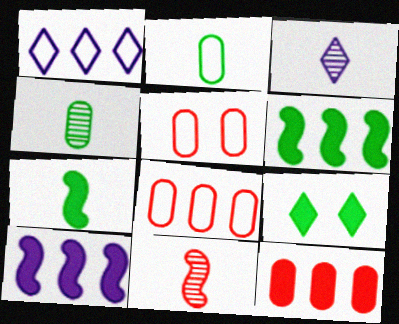[[3, 4, 11], 
[3, 5, 6]]